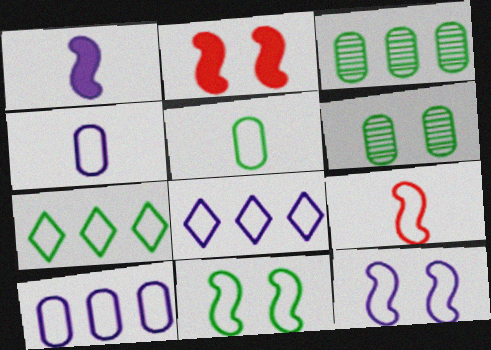[[4, 8, 12], 
[5, 7, 11]]